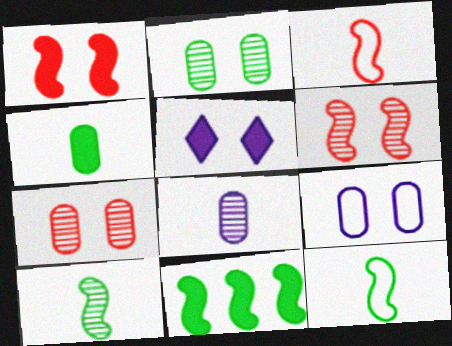[]